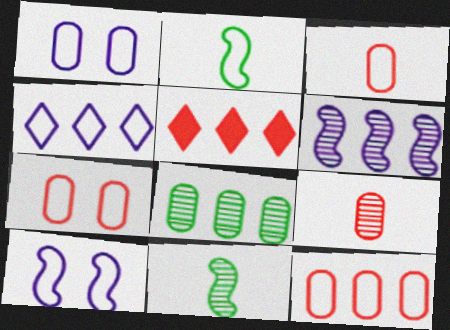[[1, 5, 11], 
[2, 4, 7], 
[3, 7, 12]]